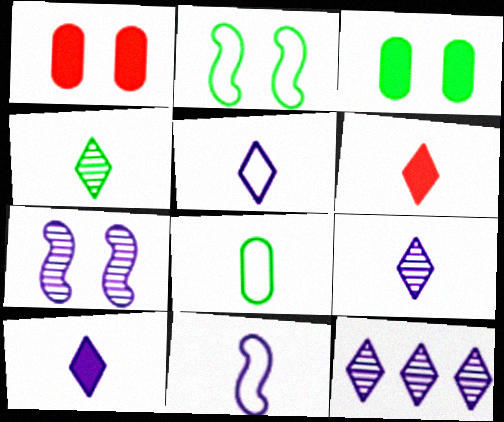[[4, 5, 6], 
[5, 9, 10]]